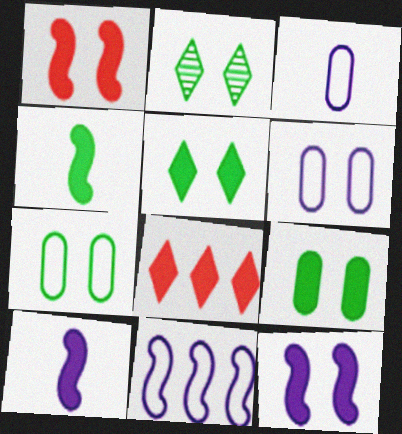[[1, 2, 6], 
[8, 9, 10]]